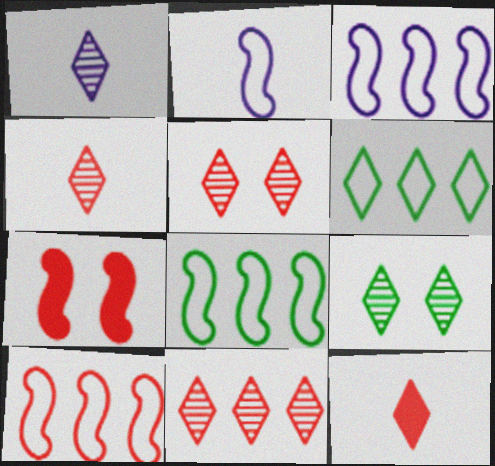[[1, 9, 11], 
[3, 8, 10], 
[4, 5, 11]]